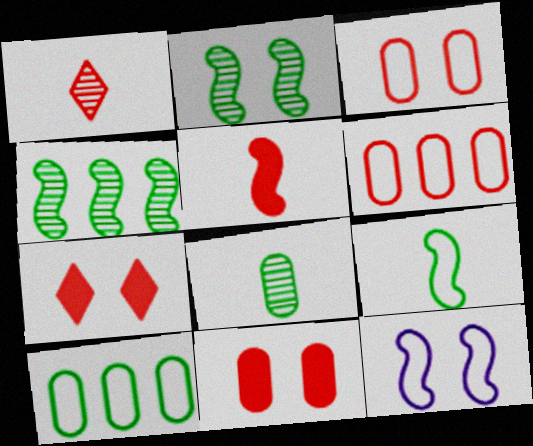[[4, 5, 12]]